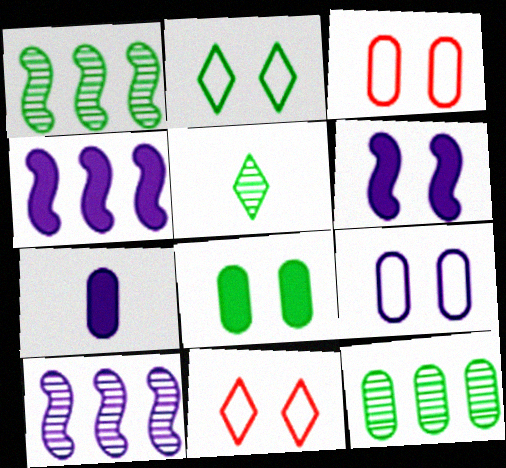[[1, 7, 11], 
[3, 4, 5], 
[3, 7, 12]]